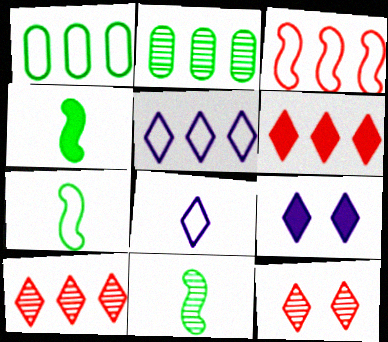[[1, 3, 5], 
[4, 7, 11]]